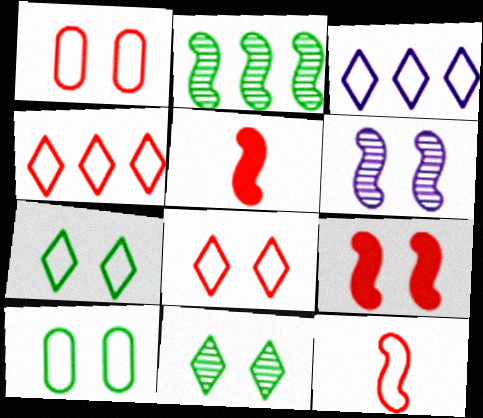[[1, 4, 12], 
[3, 10, 12]]